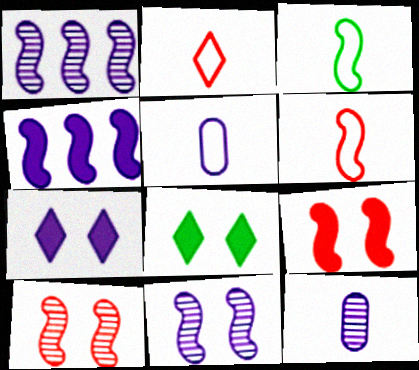[[1, 3, 9], 
[1, 5, 7], 
[2, 3, 5], 
[3, 4, 10]]